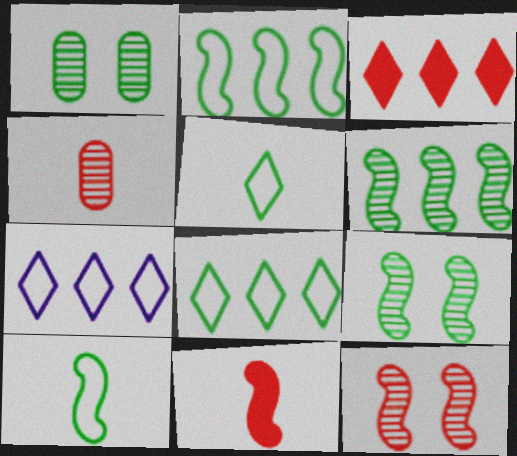[[1, 7, 11]]